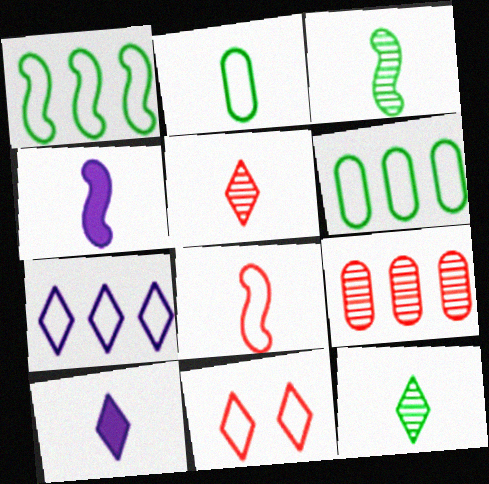[[2, 4, 5], 
[3, 4, 8]]